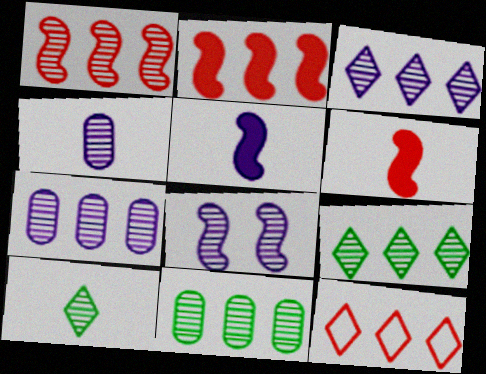[[1, 3, 11], 
[1, 7, 9], 
[3, 4, 8]]